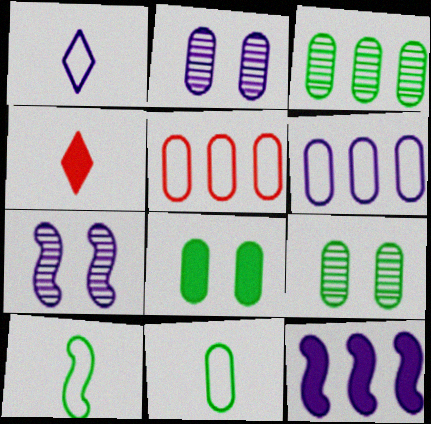[[1, 2, 12], 
[3, 8, 11], 
[4, 8, 12]]